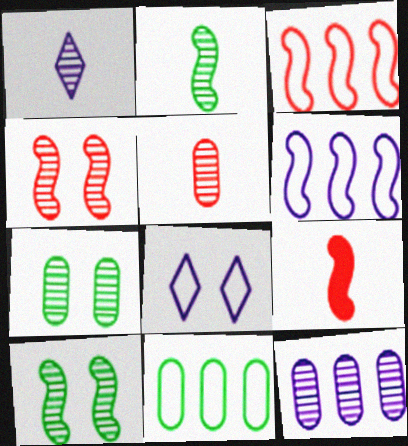[[1, 2, 5], 
[3, 4, 9], 
[5, 7, 12], 
[6, 9, 10]]